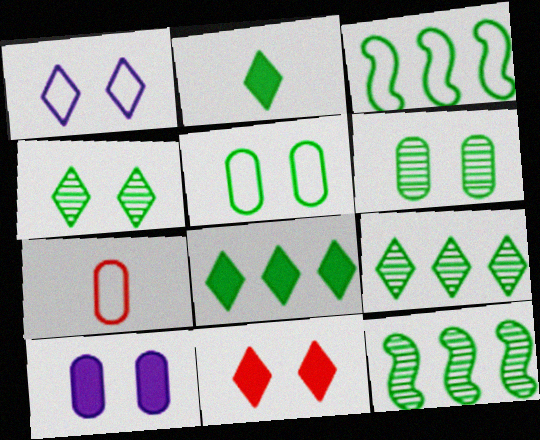[[1, 3, 7], 
[1, 4, 11], 
[2, 3, 6], 
[2, 5, 12]]